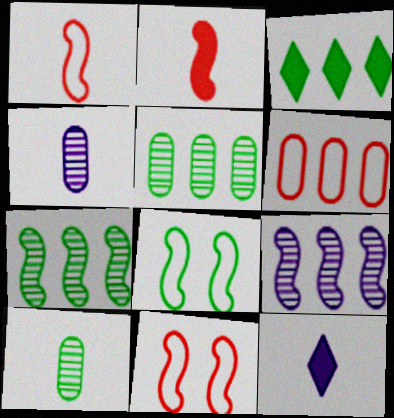[[1, 10, 12], 
[2, 8, 9], 
[3, 4, 11], 
[3, 6, 9], 
[3, 8, 10], 
[5, 11, 12]]